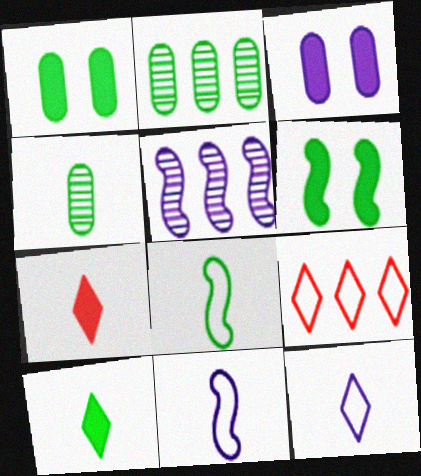[[3, 5, 12], 
[4, 7, 11], 
[4, 8, 10]]